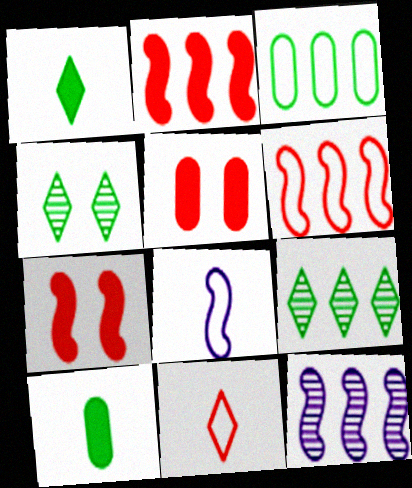[[5, 8, 9]]